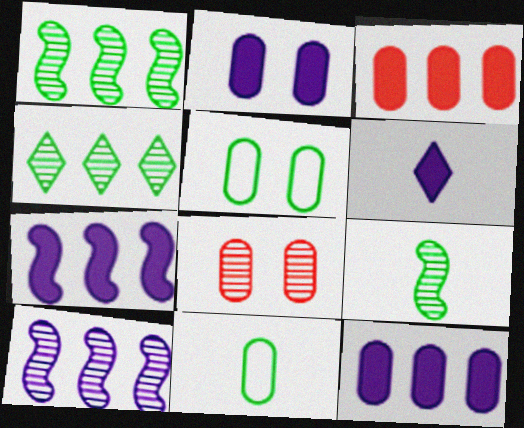[[2, 5, 8], 
[2, 6, 7], 
[8, 11, 12]]